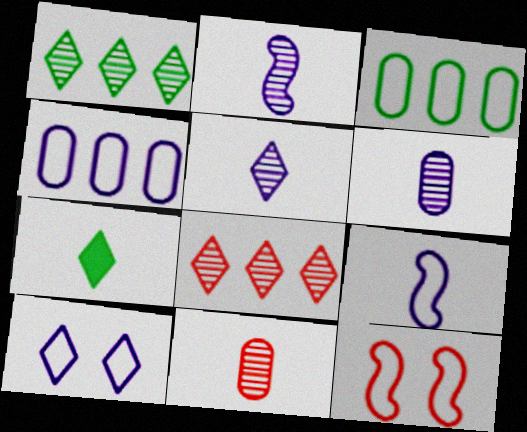[[2, 5, 6], 
[4, 9, 10], 
[7, 8, 10], 
[7, 9, 11]]